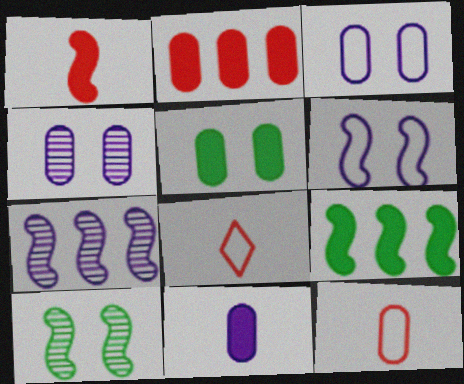[[2, 5, 11], 
[4, 8, 9], 
[5, 7, 8]]